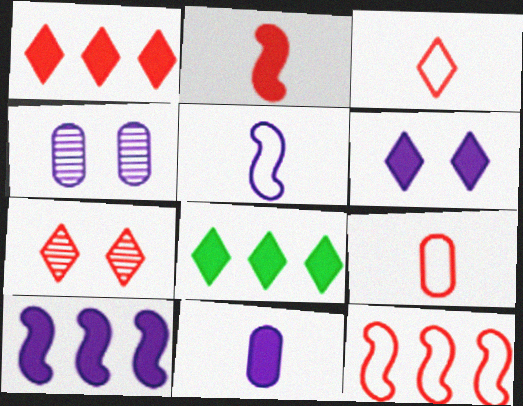[[1, 3, 7], 
[6, 10, 11]]